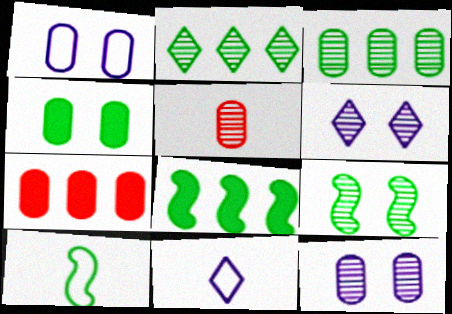[[2, 4, 10], 
[3, 5, 12], 
[6, 7, 10], 
[7, 9, 11], 
[8, 9, 10]]